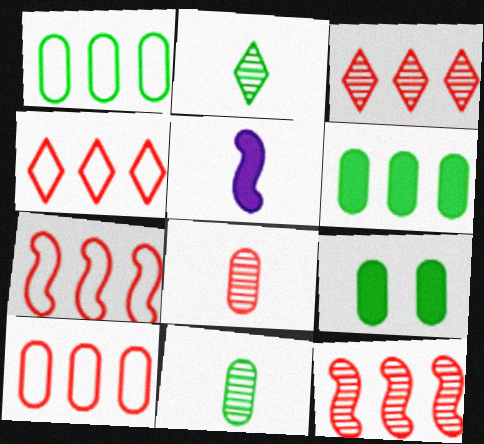[[1, 9, 11], 
[4, 7, 10]]